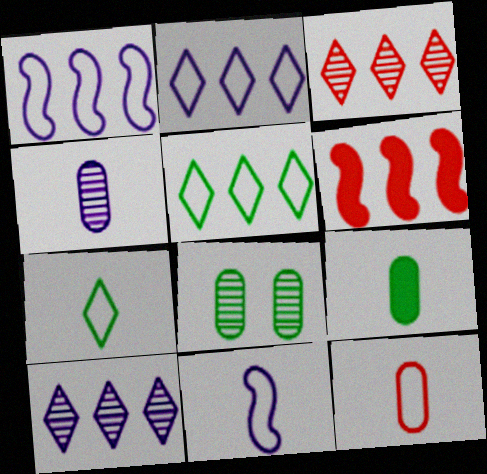[[4, 9, 12], 
[7, 11, 12]]